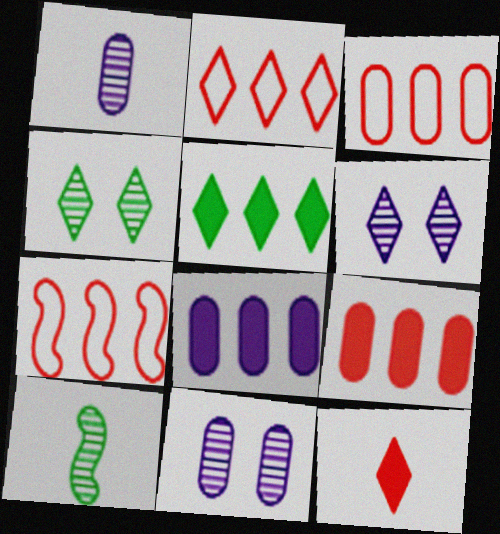[[2, 3, 7]]